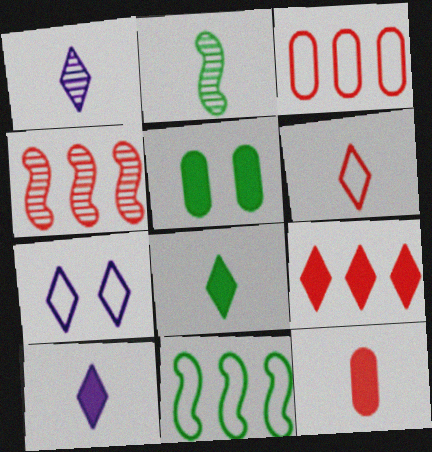[[1, 6, 8], 
[3, 4, 9]]